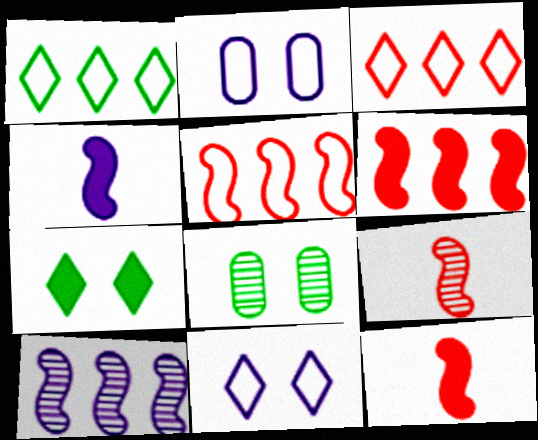[[3, 4, 8]]